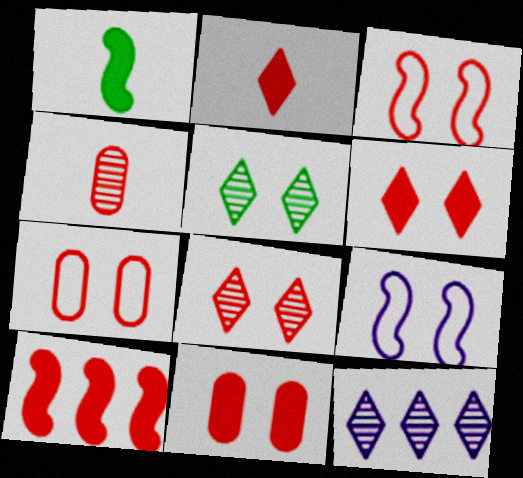[[1, 7, 12], 
[2, 10, 11], 
[3, 8, 11], 
[5, 9, 11]]